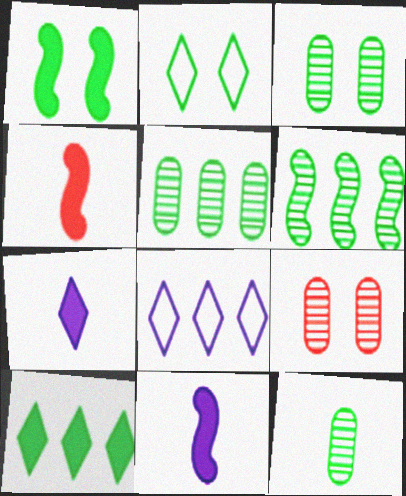[[1, 2, 3], 
[3, 4, 8], 
[3, 5, 12]]